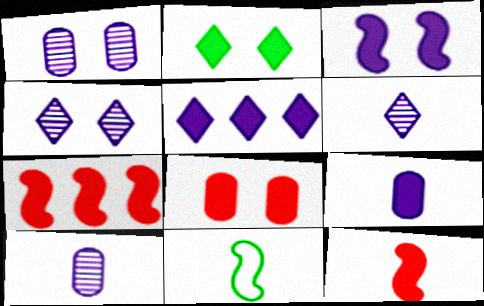[[2, 3, 8], 
[2, 7, 9], 
[3, 5, 9]]